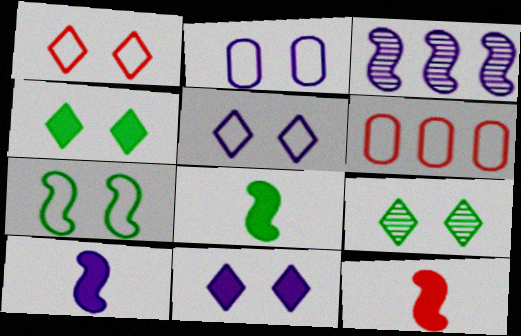[[1, 2, 7], 
[1, 9, 11], 
[3, 7, 12], 
[6, 9, 10], 
[8, 10, 12]]